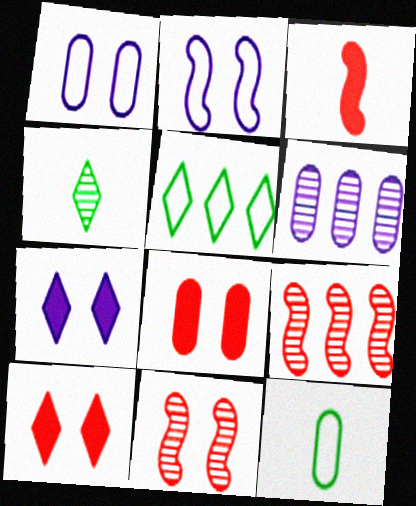[[4, 6, 11], 
[6, 8, 12], 
[7, 9, 12]]